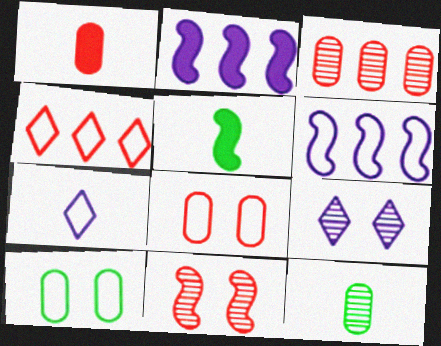[[1, 3, 8], 
[1, 4, 11], 
[5, 6, 11]]